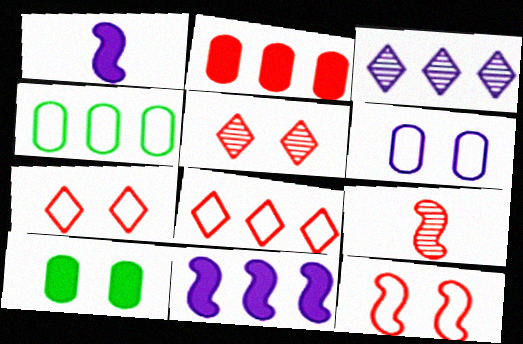[[1, 3, 6], 
[1, 4, 5], 
[2, 7, 9]]